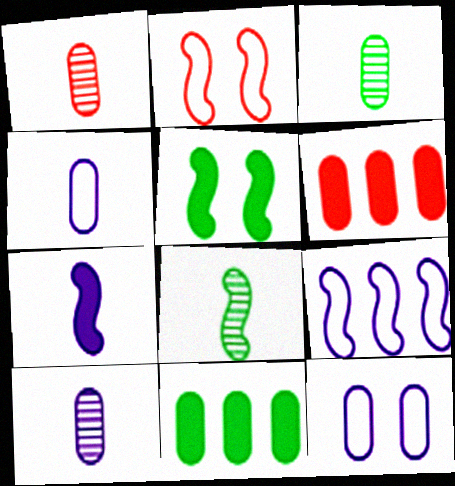[[1, 3, 10], 
[1, 11, 12], 
[3, 6, 12]]